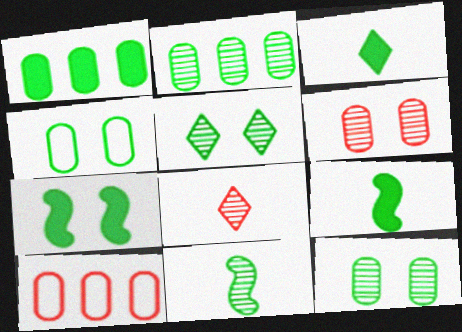[[1, 3, 7], 
[2, 5, 11], 
[4, 5, 7]]